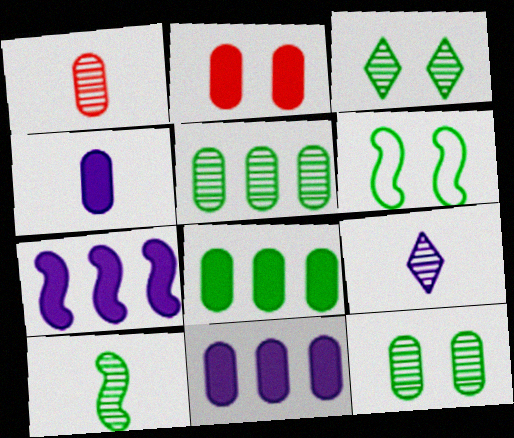[[1, 9, 10], 
[2, 4, 8], 
[3, 5, 10]]